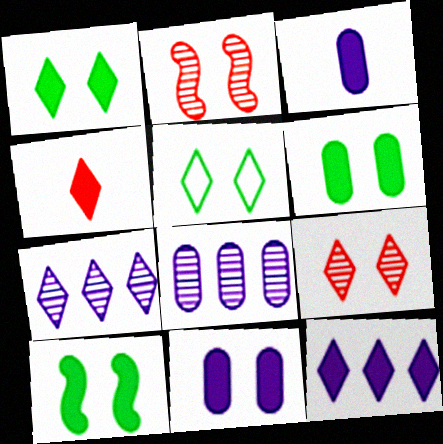[[1, 4, 12], 
[1, 6, 10], 
[2, 5, 11], 
[4, 5, 7]]